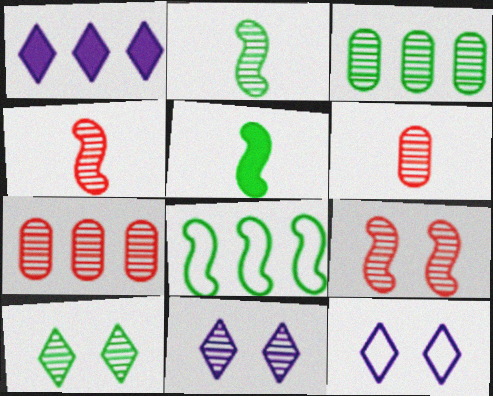[[1, 7, 8], 
[2, 3, 10], 
[2, 7, 11], 
[3, 4, 11], 
[5, 7, 12]]